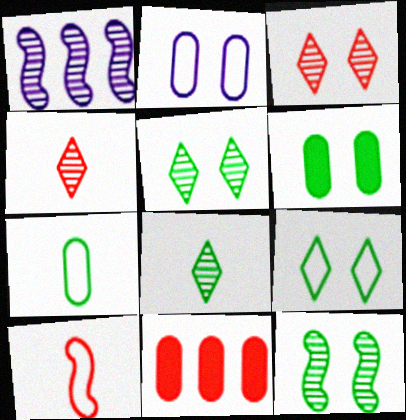[[3, 10, 11], 
[6, 9, 12]]